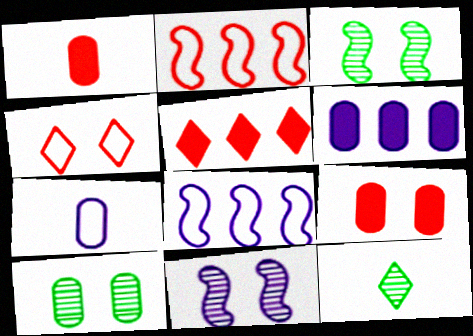[[3, 5, 7], 
[8, 9, 12]]